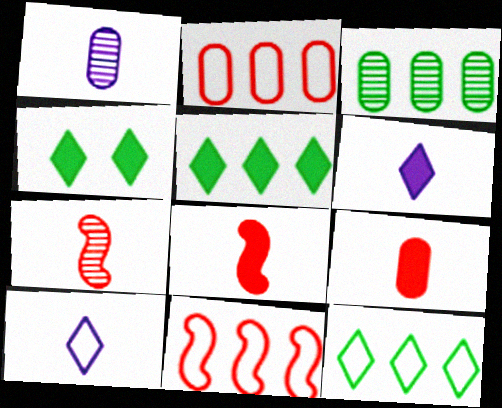[[1, 4, 11]]